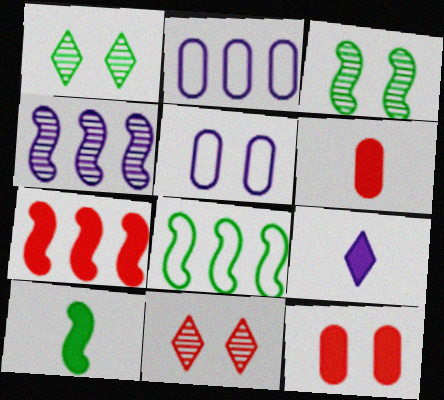[[2, 10, 11], 
[3, 8, 10], 
[4, 5, 9], 
[4, 7, 8], 
[6, 9, 10]]